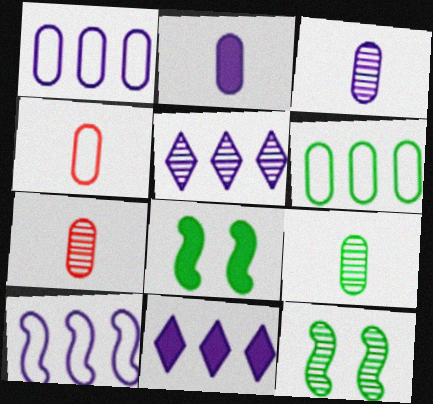[[2, 4, 9], 
[3, 7, 9], 
[4, 5, 8], 
[4, 11, 12], 
[5, 7, 12]]